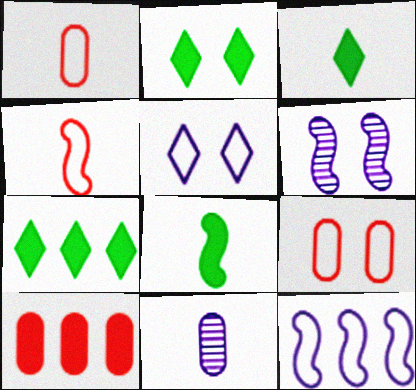[[1, 6, 7], 
[2, 3, 7], 
[2, 6, 9], 
[3, 4, 11]]